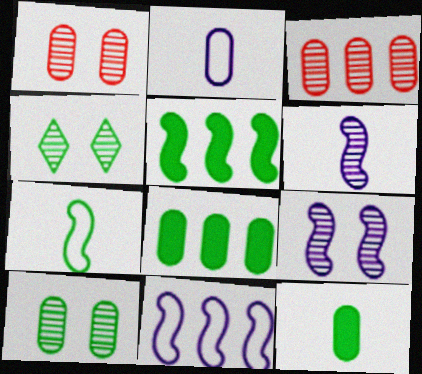[[1, 2, 8], 
[1, 4, 9], 
[3, 4, 6], 
[4, 7, 8]]